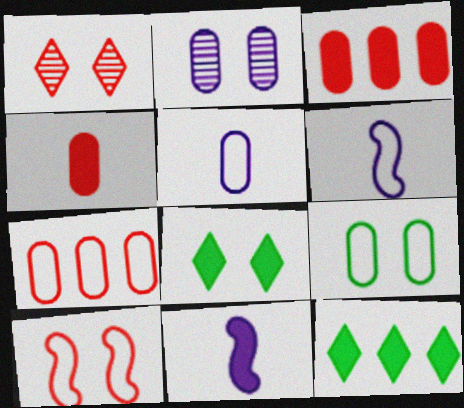[[2, 8, 10], 
[3, 8, 11], 
[5, 7, 9]]